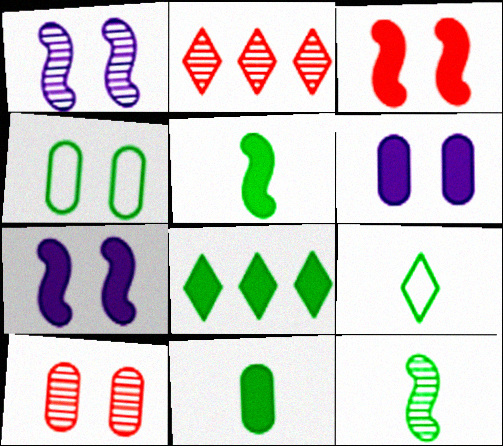[[4, 6, 10], 
[4, 8, 12], 
[9, 11, 12]]